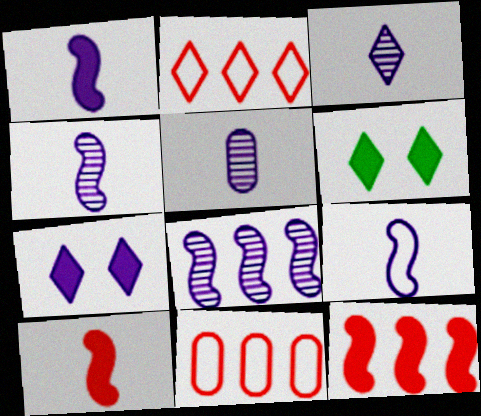[[1, 4, 9], 
[2, 3, 6], 
[3, 4, 5], 
[4, 6, 11]]